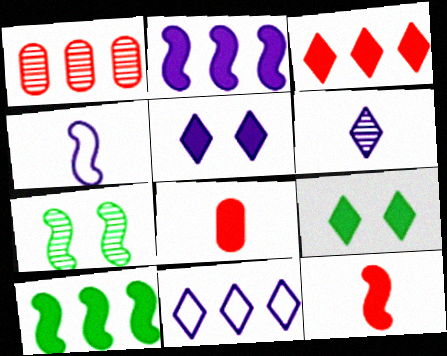[[1, 4, 9], 
[1, 6, 7], 
[1, 10, 11], 
[2, 8, 9], 
[5, 6, 11], 
[5, 8, 10], 
[7, 8, 11]]